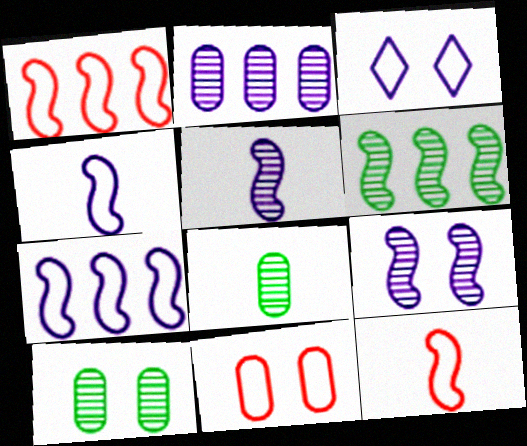[]